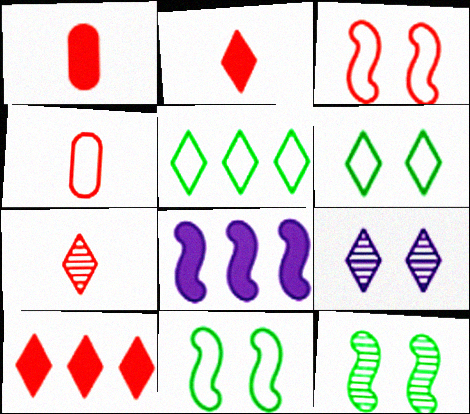[[2, 5, 9]]